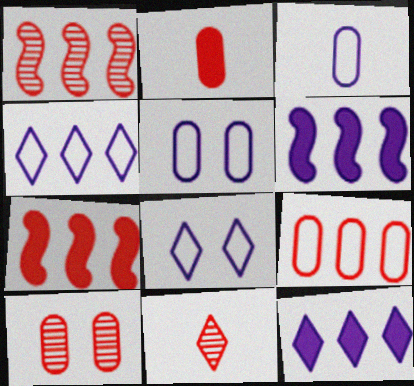[[1, 10, 11], 
[2, 9, 10]]